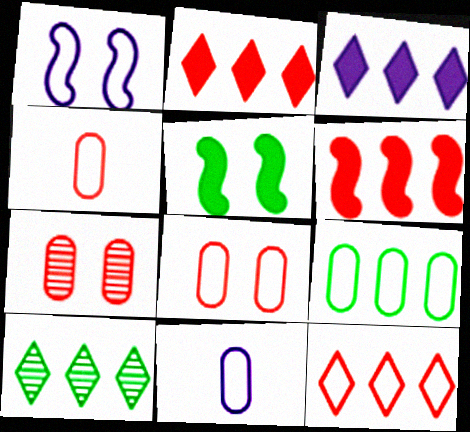[[3, 10, 12], 
[8, 9, 11]]